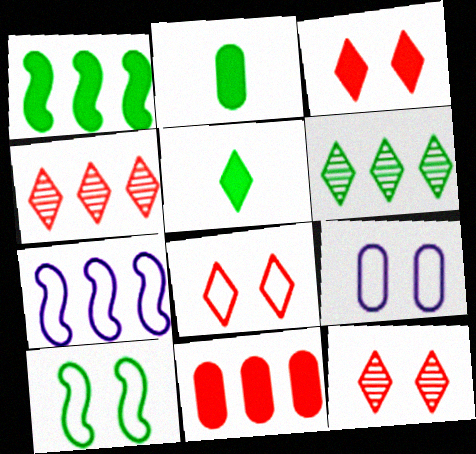[[2, 6, 10], 
[2, 7, 12], 
[3, 8, 12], 
[6, 7, 11], 
[8, 9, 10]]